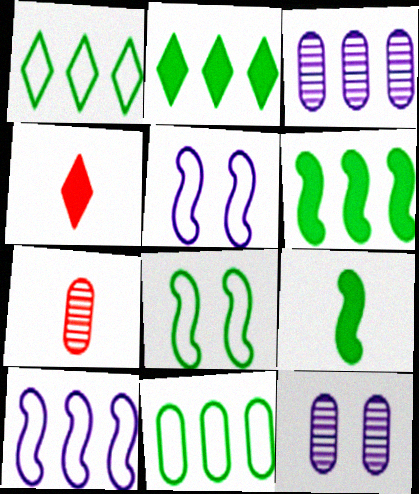[[2, 5, 7], 
[3, 4, 8]]